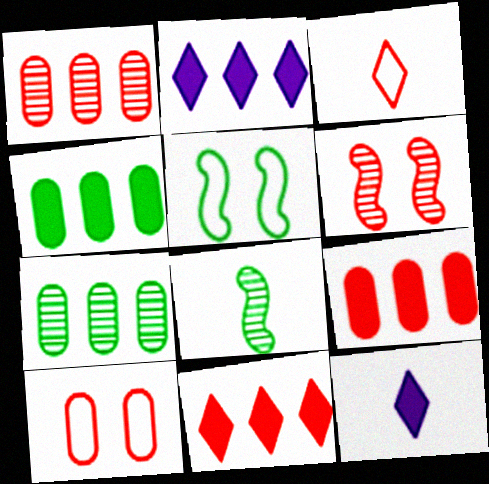[[1, 5, 12], 
[2, 8, 10], 
[3, 6, 9]]